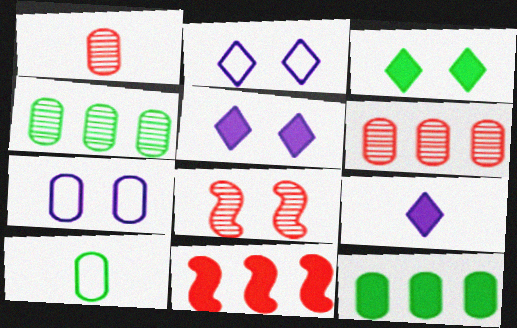[[1, 7, 12], 
[3, 7, 8]]